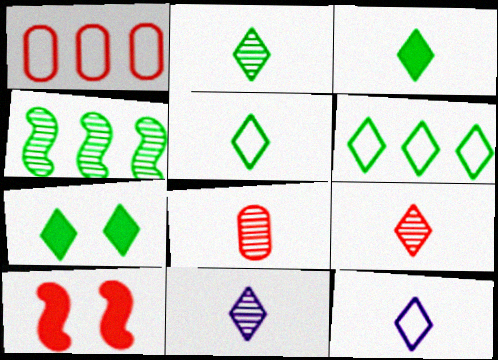[[1, 9, 10], 
[2, 3, 5], 
[2, 6, 7], 
[2, 9, 11], 
[3, 9, 12]]